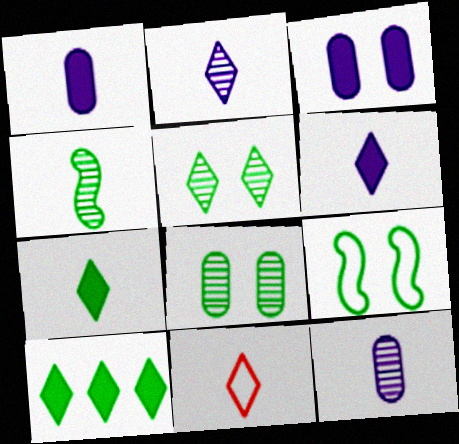[[1, 4, 11], 
[2, 7, 11]]